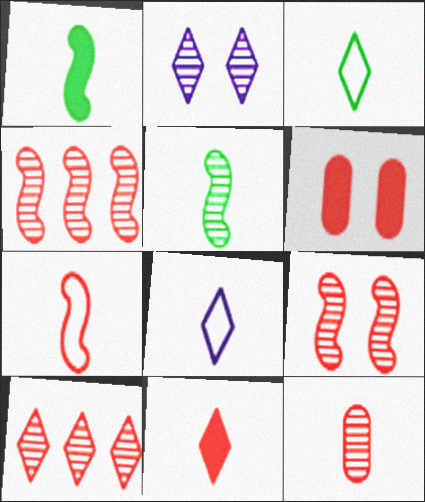[[1, 8, 12], 
[6, 7, 10], 
[7, 11, 12], 
[9, 10, 12]]